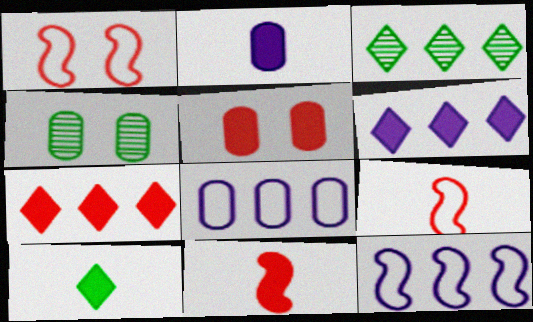[[1, 2, 3], 
[2, 10, 11], 
[4, 6, 9], 
[5, 7, 11]]